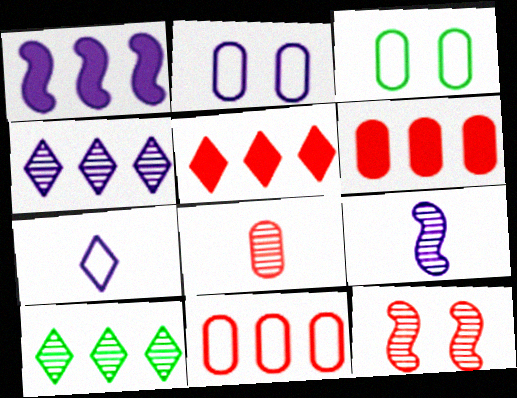[[1, 10, 11], 
[3, 5, 9]]